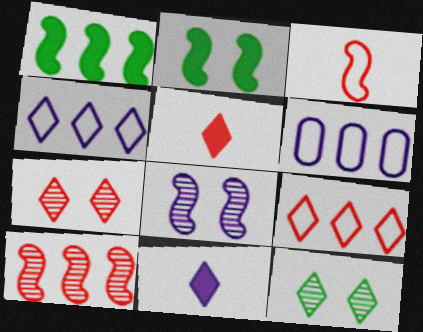[[1, 3, 8], 
[4, 5, 12], 
[5, 7, 9], 
[6, 8, 11], 
[9, 11, 12]]